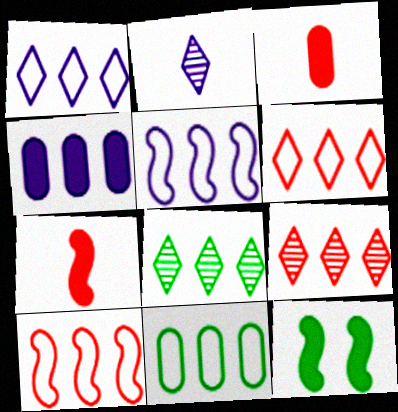[[1, 10, 11], 
[4, 8, 10], 
[5, 6, 11]]